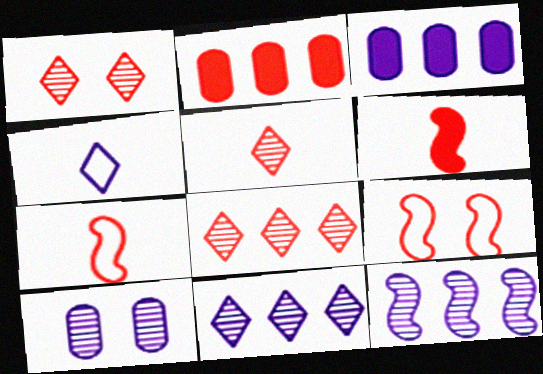[[1, 2, 7], 
[1, 5, 8], 
[2, 5, 9]]